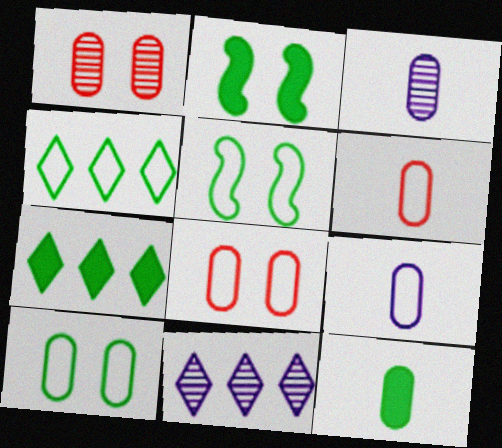[[2, 6, 11], 
[2, 7, 12], 
[3, 6, 12]]